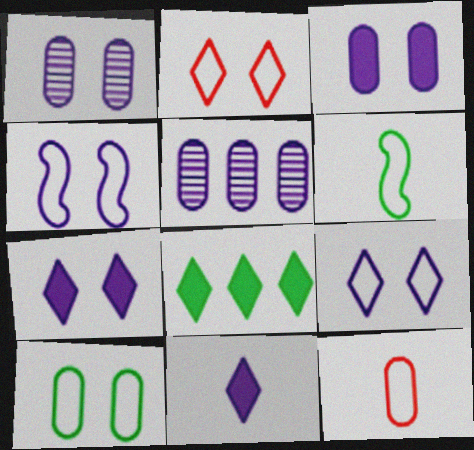[[1, 4, 7], 
[2, 4, 10], 
[4, 5, 11]]